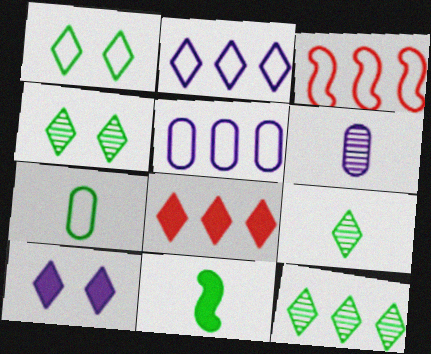[[2, 8, 12], 
[4, 9, 12], 
[7, 9, 11]]